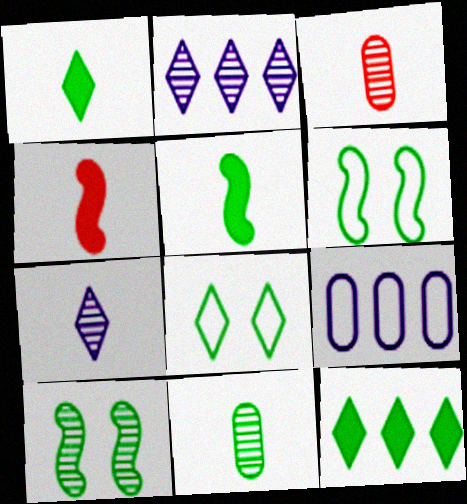[[2, 3, 10], 
[6, 11, 12]]